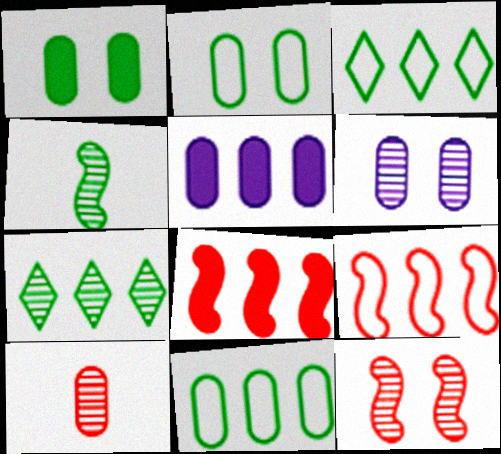[[1, 3, 4], 
[2, 5, 10], 
[5, 7, 9]]